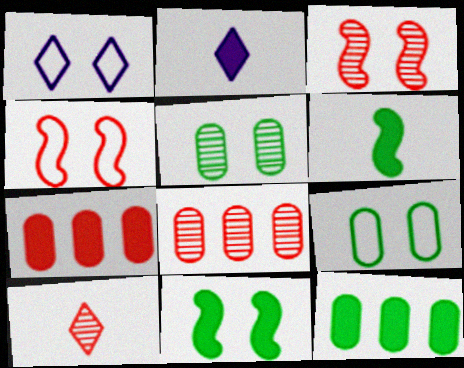[[1, 4, 9], 
[1, 6, 8], 
[2, 7, 11], 
[3, 8, 10], 
[4, 7, 10]]